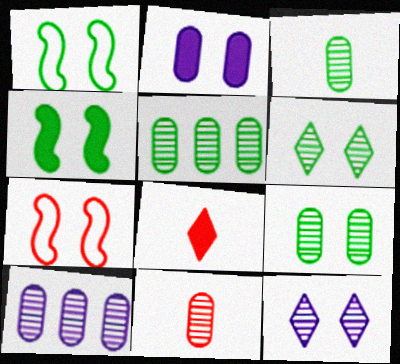[[1, 8, 10], 
[2, 6, 7], 
[3, 5, 9], 
[9, 10, 11]]